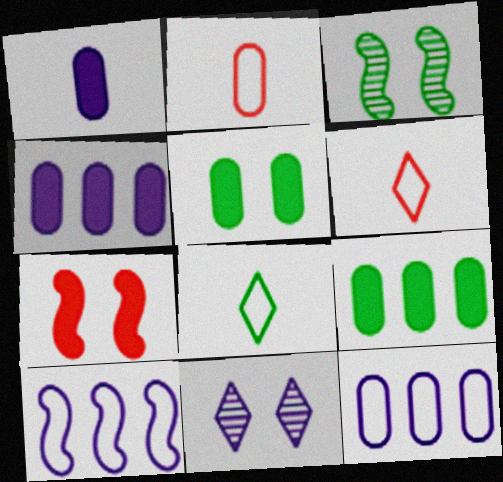[[1, 10, 11], 
[3, 4, 6], 
[3, 8, 9]]